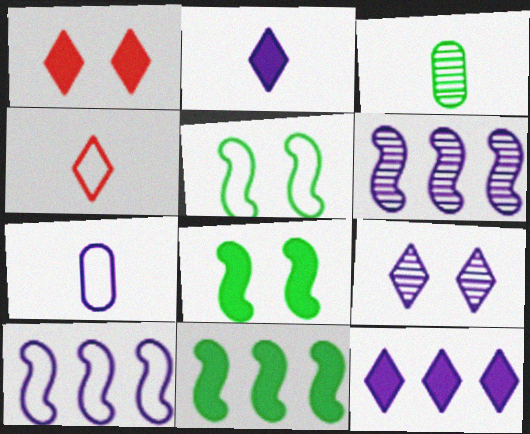[[1, 3, 10]]